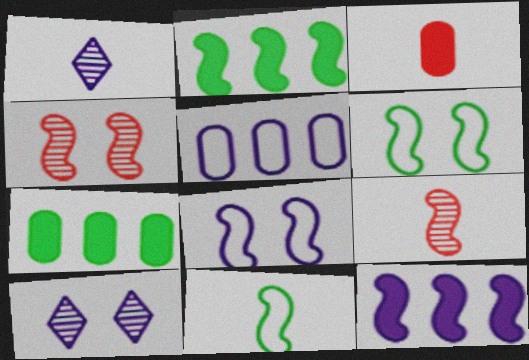[[1, 3, 11], 
[2, 8, 9], 
[4, 11, 12], 
[6, 9, 12]]